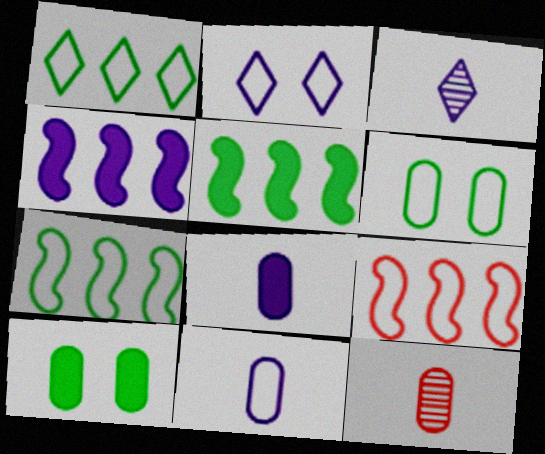[[2, 5, 12], 
[3, 9, 10]]